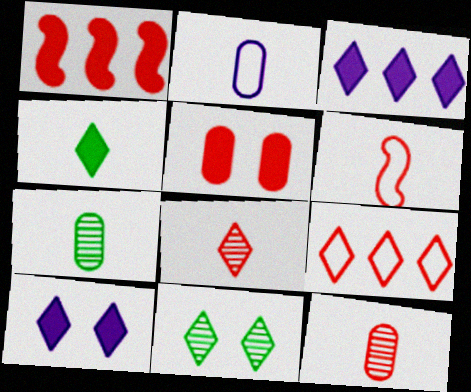[[1, 2, 11]]